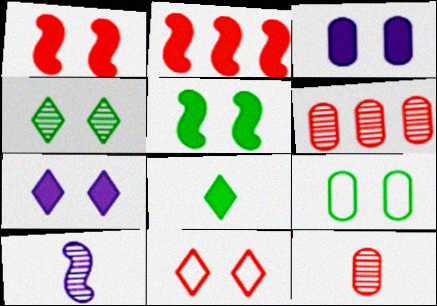[[2, 3, 8], 
[2, 11, 12], 
[4, 5, 9], 
[4, 6, 10], 
[4, 7, 11]]